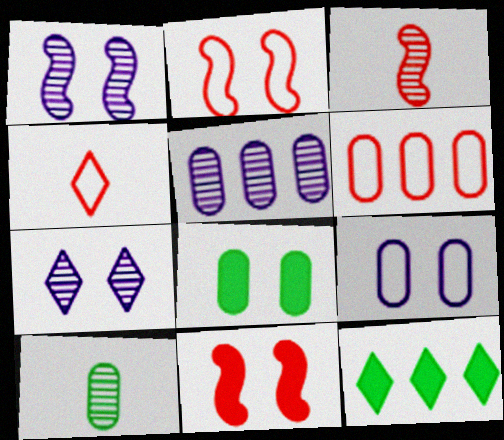[[2, 4, 6], 
[2, 7, 8], 
[3, 9, 12], 
[4, 7, 12]]